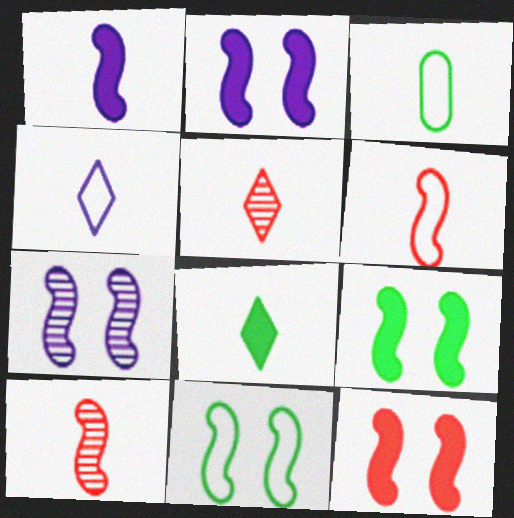[[1, 3, 5], 
[2, 9, 12], 
[3, 4, 6], 
[4, 5, 8], 
[7, 11, 12]]